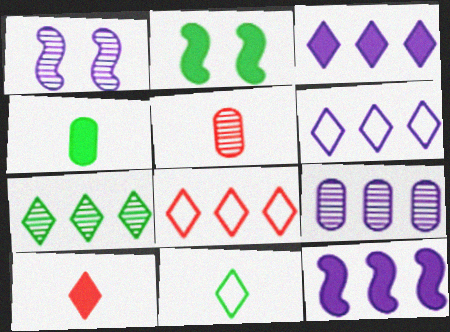[[1, 4, 8], 
[1, 5, 7], 
[2, 5, 6], 
[3, 7, 8], 
[6, 9, 12]]